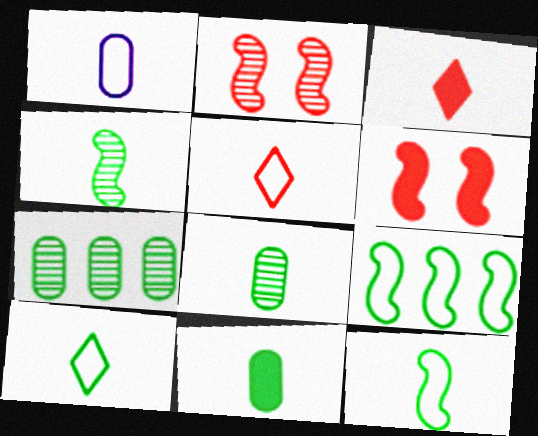[[1, 3, 4], 
[1, 5, 12], 
[4, 10, 11]]